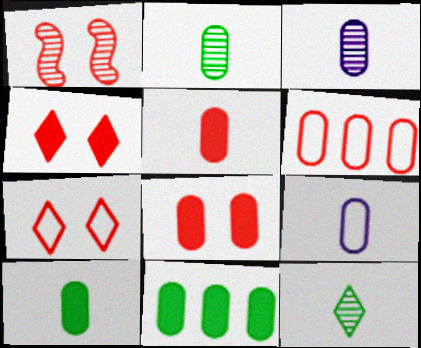[[1, 7, 8], 
[2, 5, 9]]